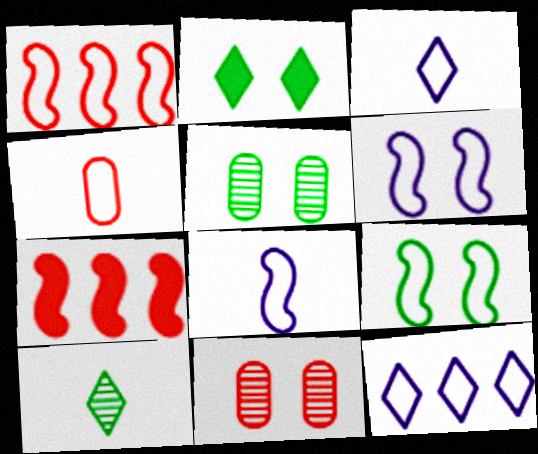[[1, 8, 9], 
[2, 5, 9], 
[2, 6, 11], 
[3, 5, 7], 
[4, 9, 12]]